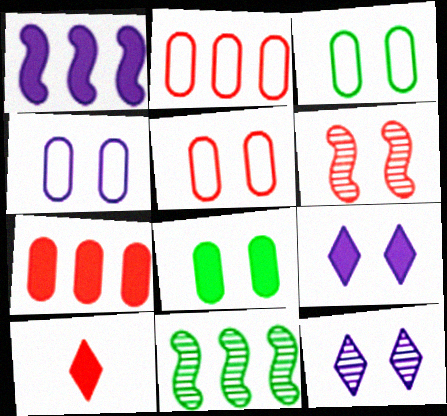[[1, 8, 10], 
[2, 6, 10], 
[3, 4, 5], 
[3, 6, 9], 
[4, 10, 11]]